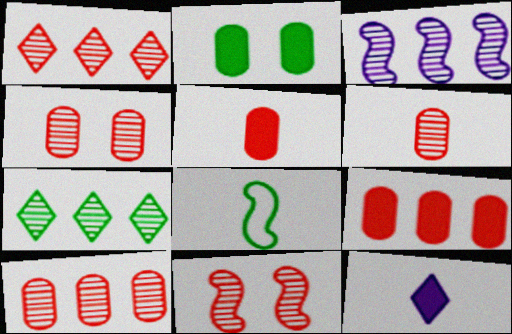[[1, 6, 11], 
[2, 7, 8], 
[3, 7, 10], 
[4, 6, 10], 
[6, 8, 12]]